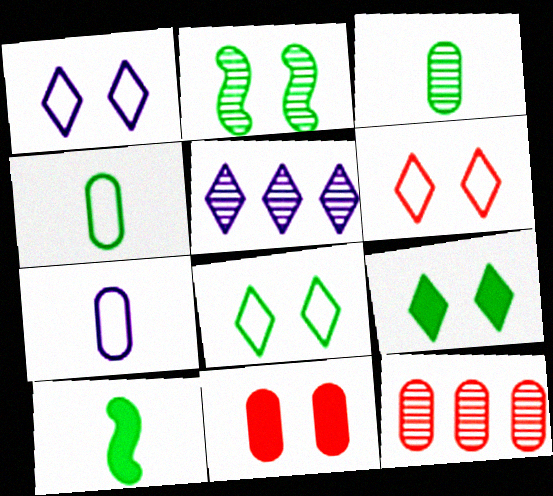[[1, 2, 11], 
[1, 6, 8], 
[1, 10, 12]]